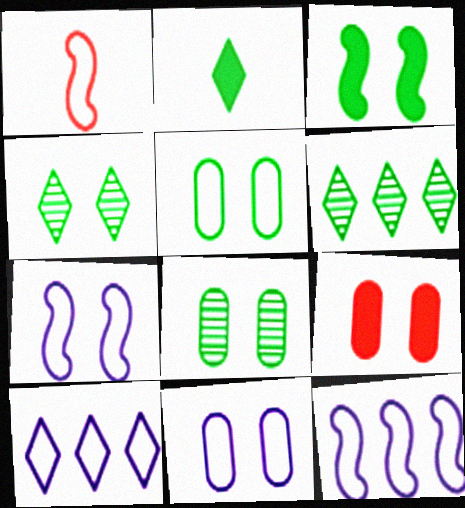[[1, 5, 10], 
[3, 4, 5], 
[4, 7, 9], 
[8, 9, 11]]